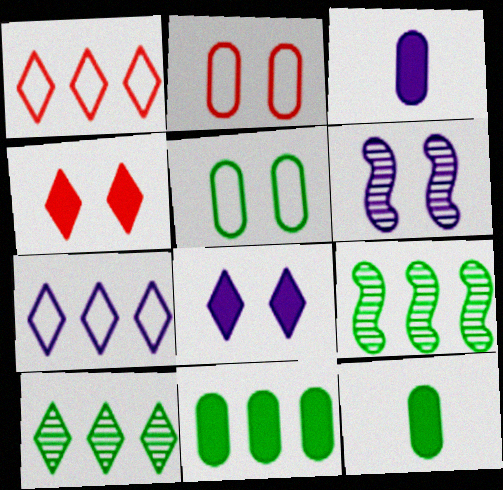[[1, 6, 12], 
[3, 6, 7], 
[4, 5, 6]]